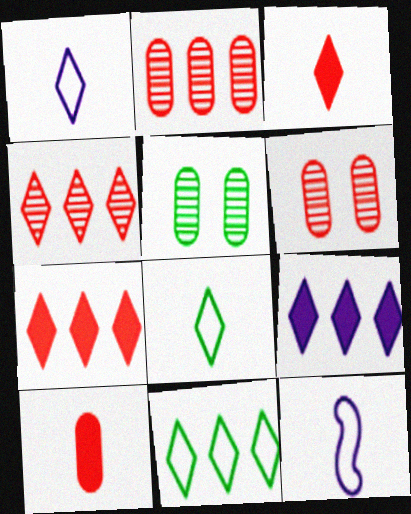[[4, 9, 11], 
[5, 7, 12]]